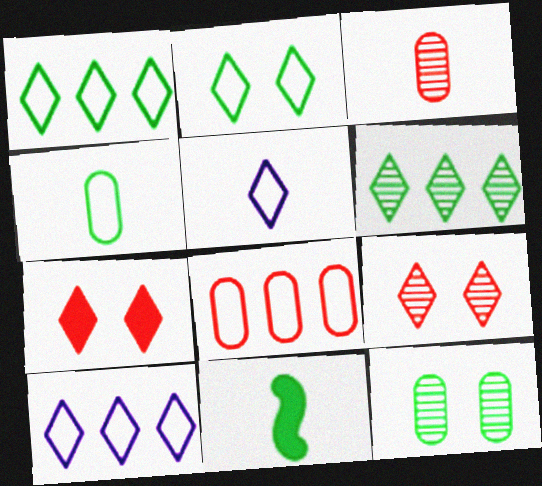[[1, 11, 12], 
[3, 5, 11], 
[5, 6, 7]]